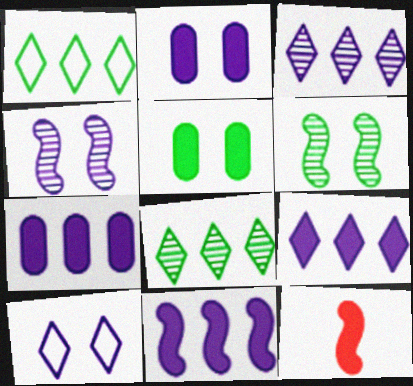[[2, 4, 10], 
[5, 9, 12], 
[7, 9, 11]]